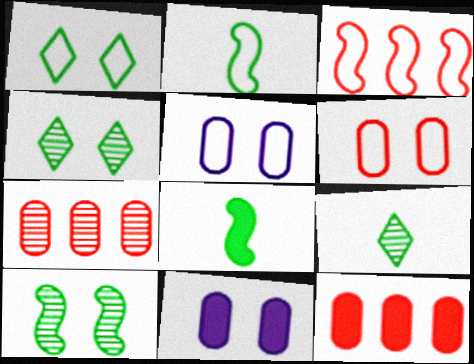[[3, 9, 11]]